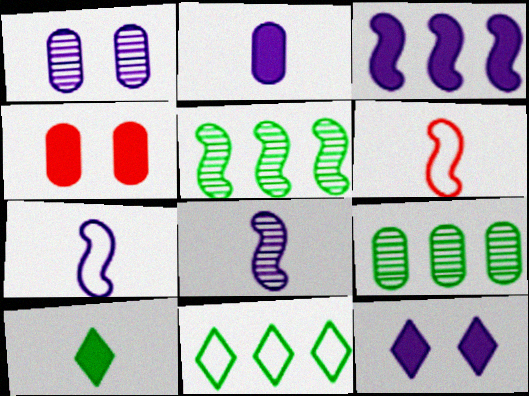[[2, 3, 12], 
[3, 4, 10], 
[4, 8, 11], 
[6, 9, 12]]